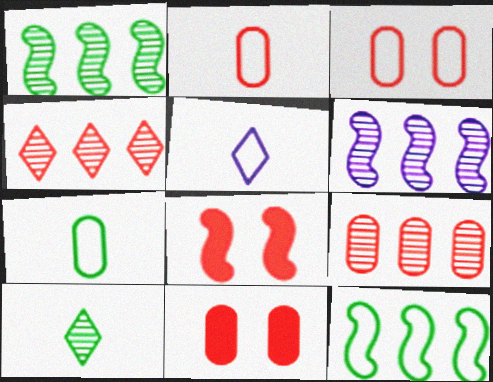[[1, 5, 11], 
[2, 4, 8], 
[2, 9, 11], 
[3, 5, 12]]